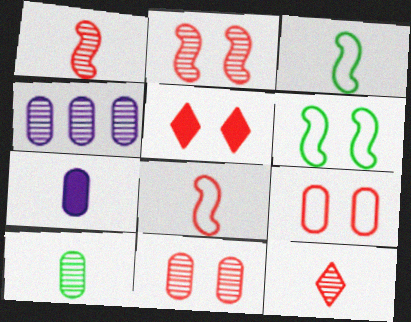[[2, 5, 9], 
[3, 4, 5], 
[3, 7, 12], 
[4, 10, 11]]